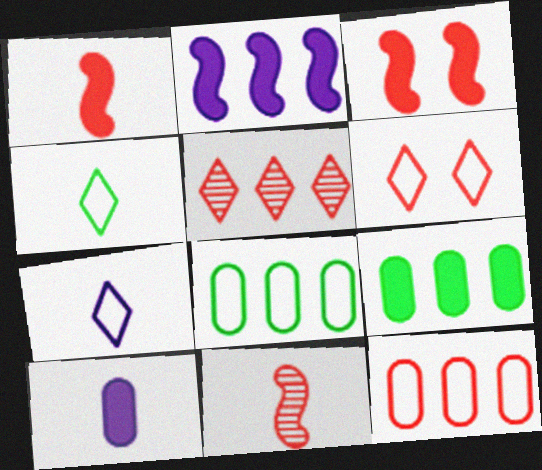[[2, 5, 8], 
[4, 10, 11]]